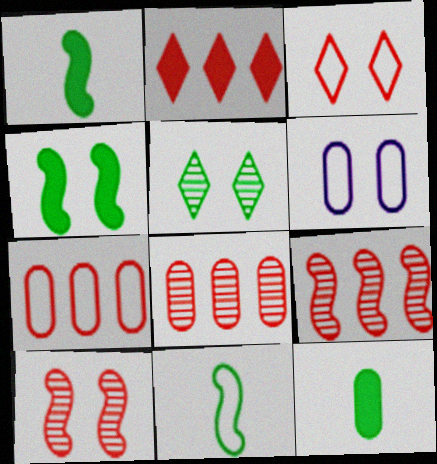[[2, 7, 9], 
[6, 8, 12]]